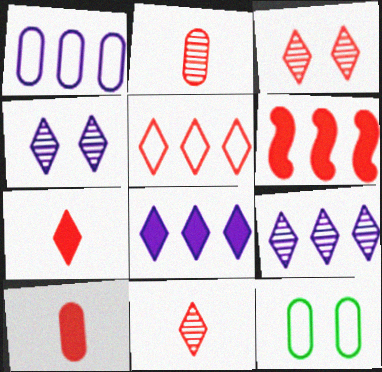[[3, 5, 7]]